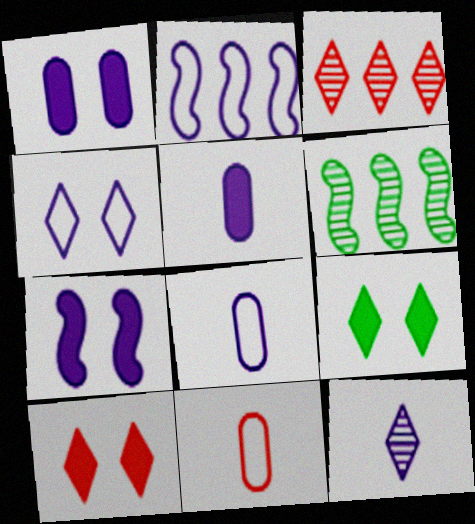[[1, 2, 12], 
[2, 4, 8], 
[6, 8, 10]]